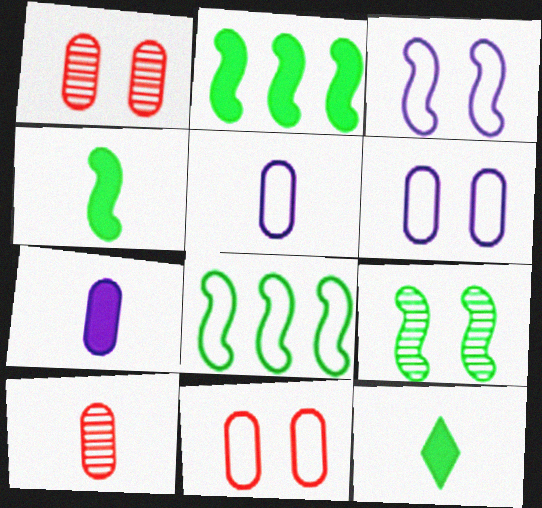[[4, 8, 9]]